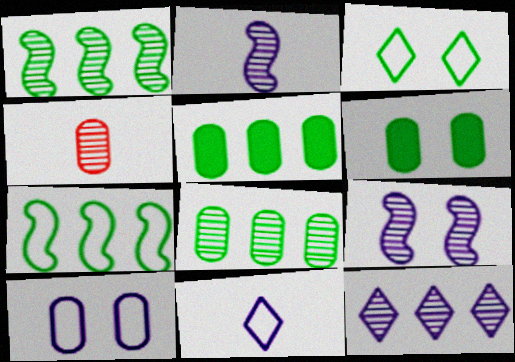[[4, 5, 10]]